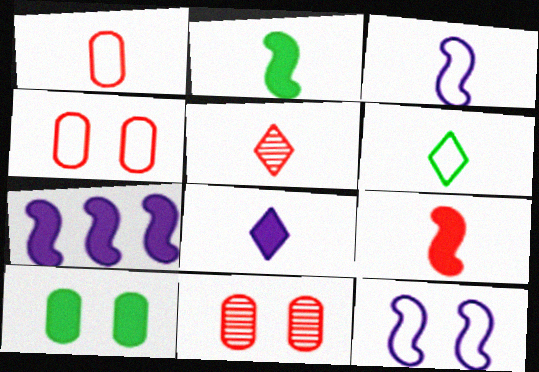[[1, 3, 6], 
[1, 5, 9], 
[5, 6, 8], 
[6, 7, 11]]